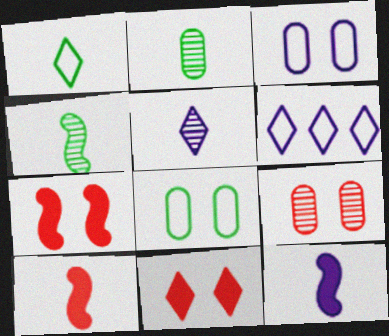[[2, 6, 7]]